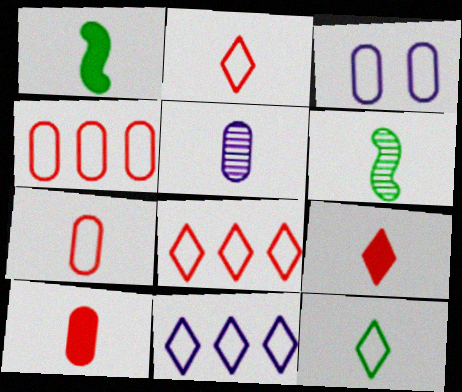[[1, 2, 5]]